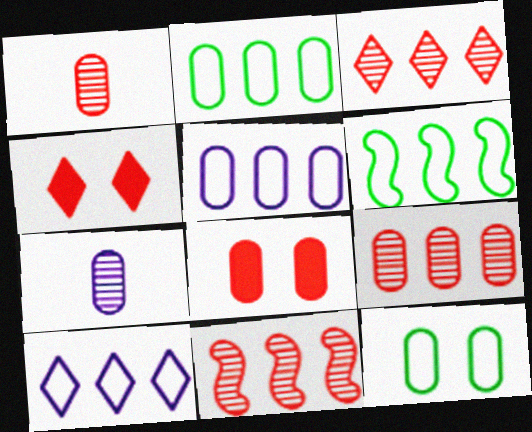[[2, 7, 8], 
[3, 9, 11], 
[4, 6, 7]]